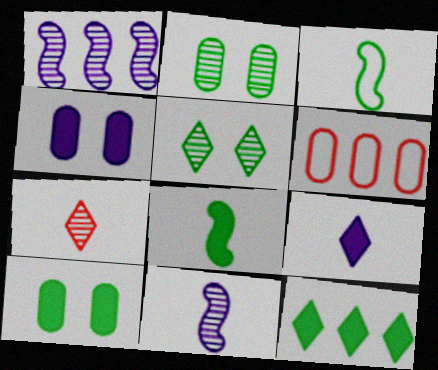[[1, 2, 7], 
[1, 6, 12], 
[2, 3, 12], 
[8, 10, 12]]